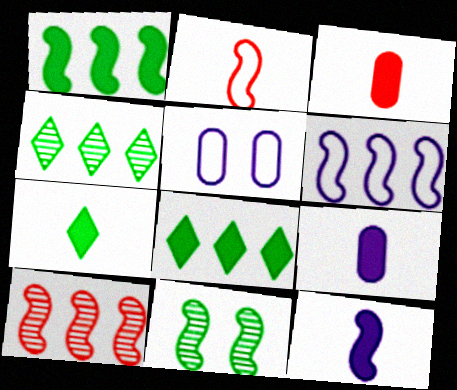[[1, 6, 10], 
[3, 7, 12], 
[5, 7, 10]]